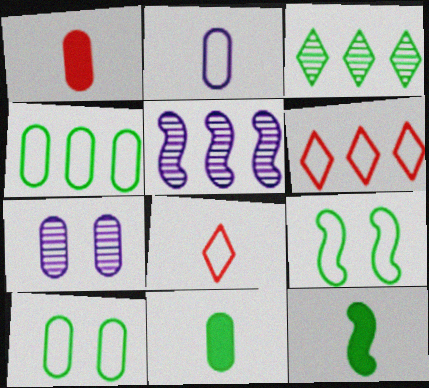[[1, 4, 7], 
[2, 6, 9], 
[3, 9, 11], 
[3, 10, 12], 
[6, 7, 12]]